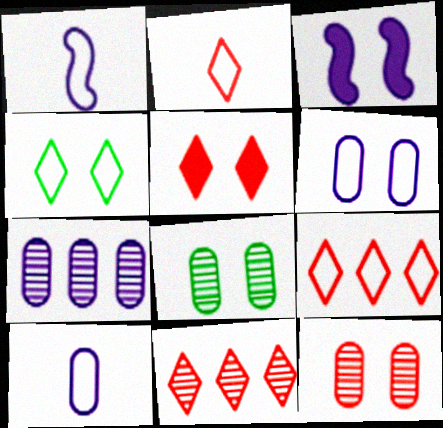[[2, 5, 11], 
[3, 4, 12]]